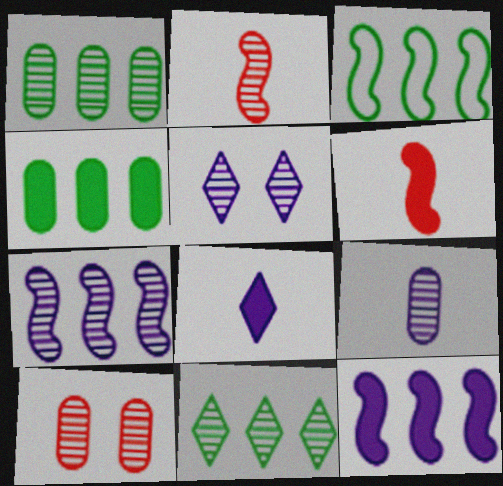[[1, 2, 5], 
[1, 9, 10], 
[3, 4, 11], 
[3, 8, 10], 
[5, 7, 9]]